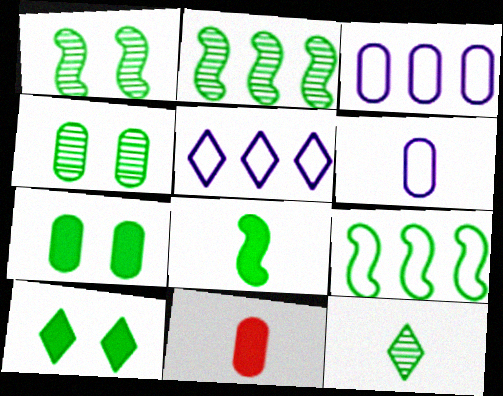[[1, 5, 11], 
[1, 8, 9], 
[2, 4, 12], 
[3, 4, 11], 
[7, 9, 12]]